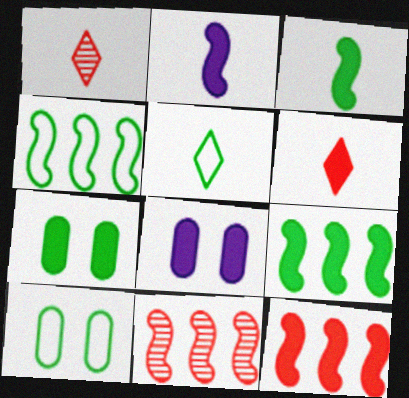[[1, 4, 8], 
[4, 5, 10], 
[5, 8, 11], 
[6, 8, 9]]